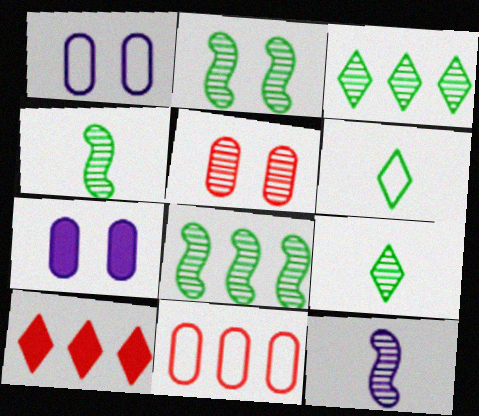[[1, 4, 10], 
[2, 4, 8], 
[3, 5, 12]]